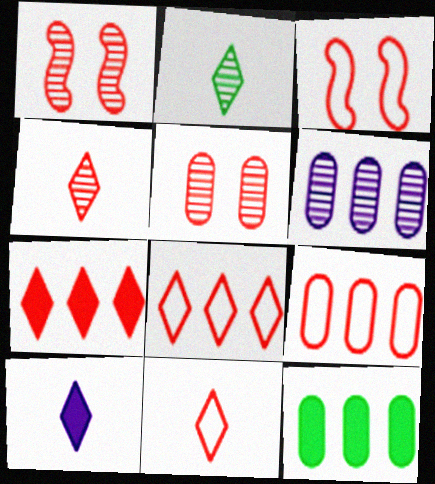[[1, 2, 6], 
[2, 10, 11], 
[3, 9, 11], 
[6, 9, 12]]